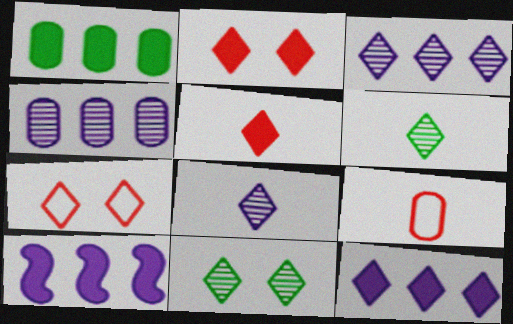[[6, 7, 12], 
[9, 10, 11]]